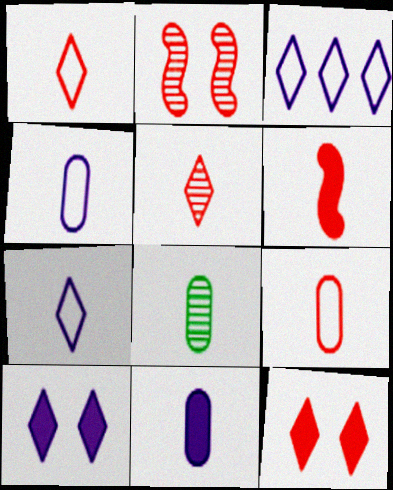[[5, 6, 9], 
[6, 7, 8], 
[8, 9, 11]]